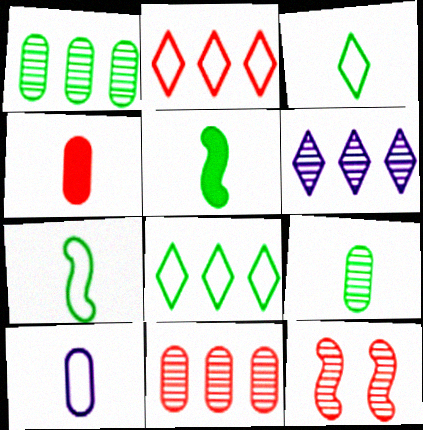[[2, 4, 12], 
[3, 5, 9], 
[4, 9, 10], 
[6, 9, 12]]